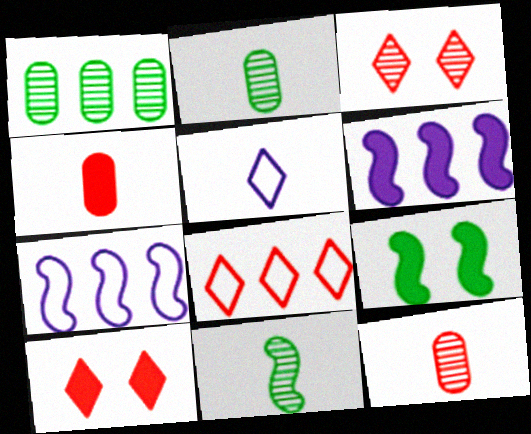[[1, 6, 8], 
[2, 7, 10], 
[4, 5, 11]]